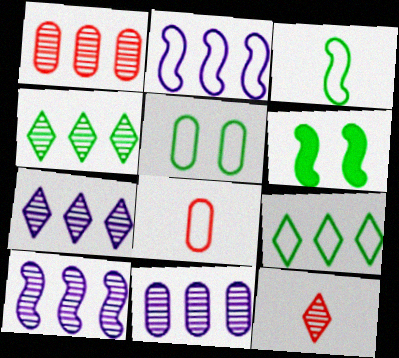[[1, 4, 10], 
[3, 5, 9], 
[6, 7, 8], 
[7, 10, 11]]